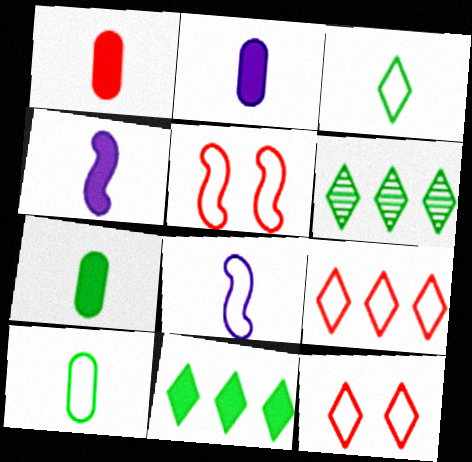[[1, 2, 7], 
[2, 5, 6]]